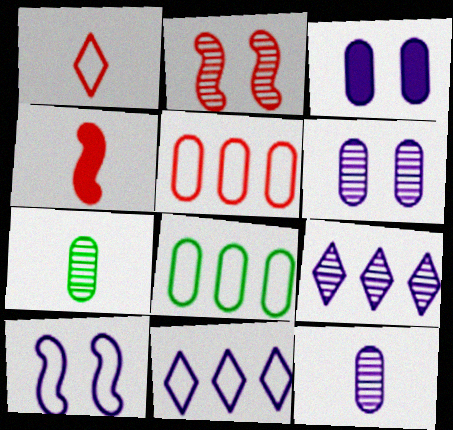[[1, 8, 10], 
[2, 7, 9], 
[3, 5, 7]]